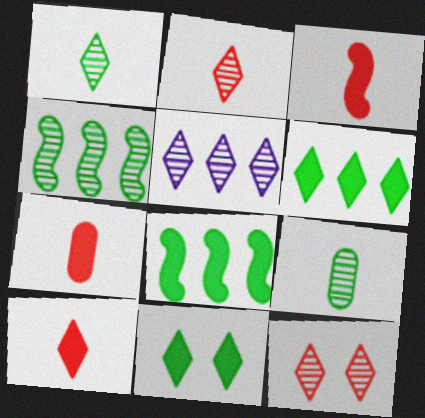[[1, 5, 12], 
[3, 7, 10]]